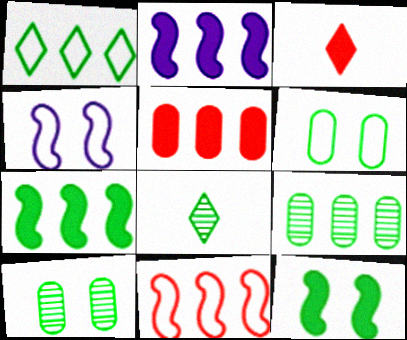[[1, 7, 9], 
[3, 4, 9], 
[4, 5, 8], 
[6, 7, 8]]